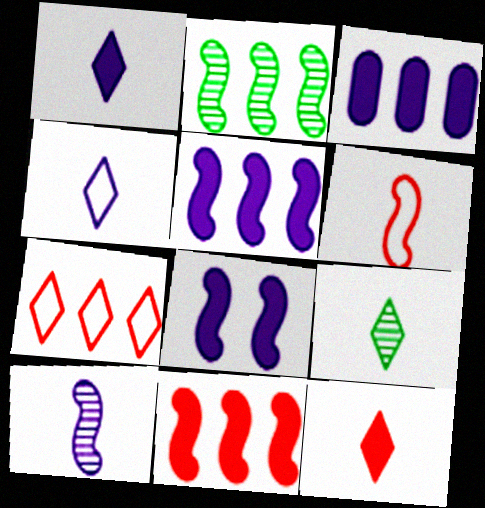[[1, 3, 8], 
[2, 3, 7], 
[2, 6, 8], 
[4, 9, 12]]